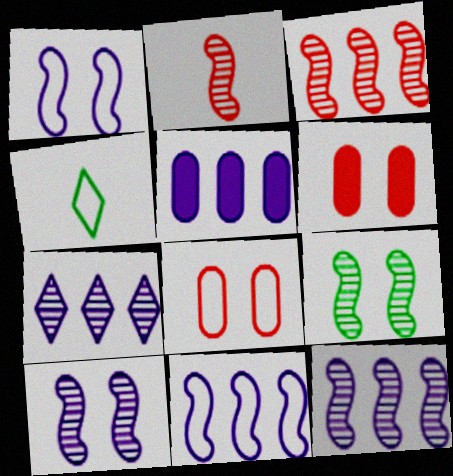[[2, 9, 12], 
[4, 6, 12], 
[4, 8, 11], 
[5, 7, 11]]